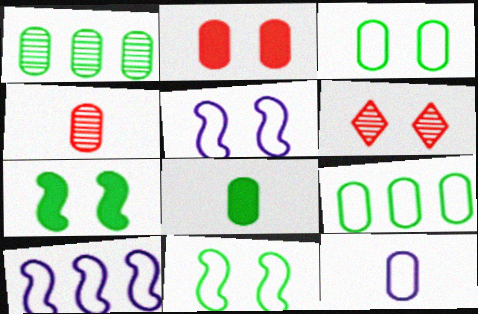[[1, 2, 12], 
[1, 3, 8], 
[4, 8, 12], 
[6, 8, 10]]